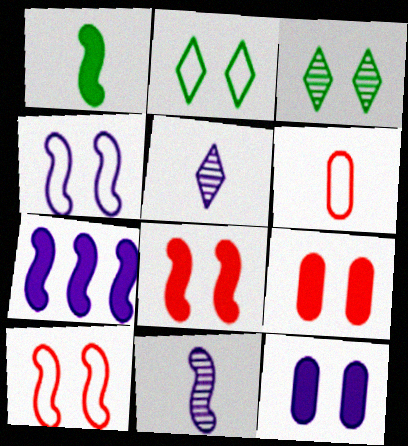[[1, 5, 6], 
[1, 7, 8], 
[3, 4, 9], 
[3, 6, 7], 
[3, 10, 12], 
[4, 7, 11]]